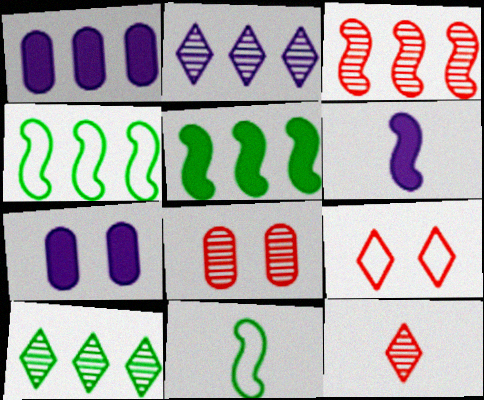[[3, 8, 12], 
[4, 7, 12]]